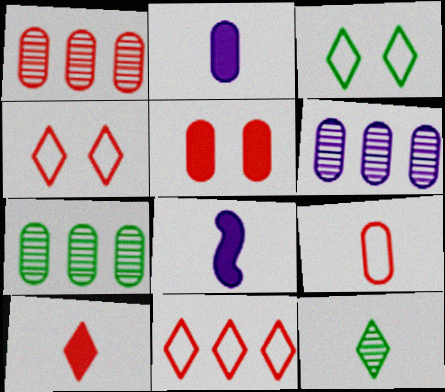[[1, 3, 8], 
[1, 5, 9], 
[1, 6, 7], 
[4, 7, 8], 
[8, 9, 12]]